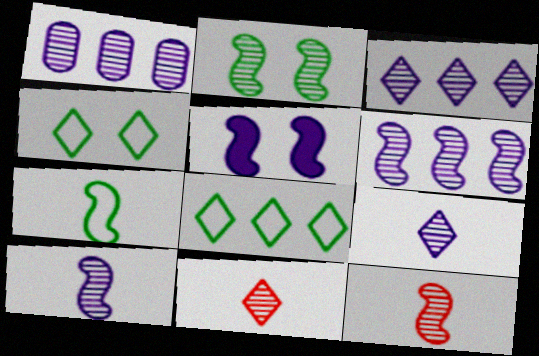[[1, 2, 11], 
[1, 3, 6], 
[2, 6, 12]]